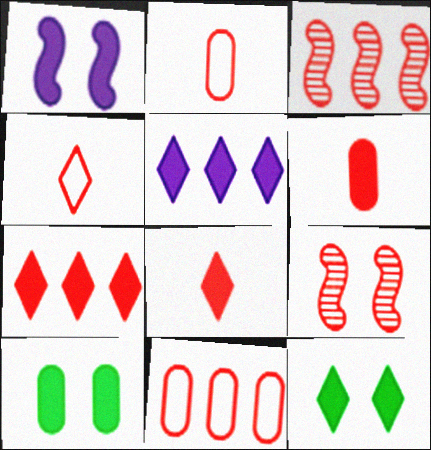[[2, 7, 9], 
[3, 7, 11], 
[5, 8, 12], 
[8, 9, 11]]